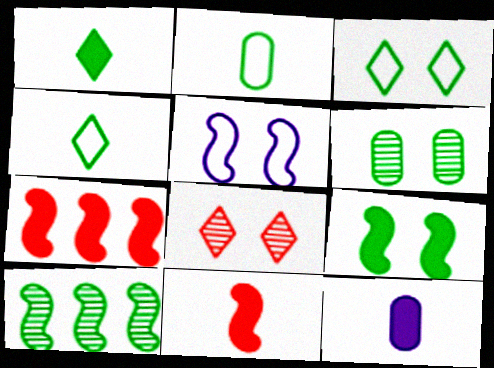[[1, 11, 12], 
[3, 6, 9], 
[5, 10, 11]]